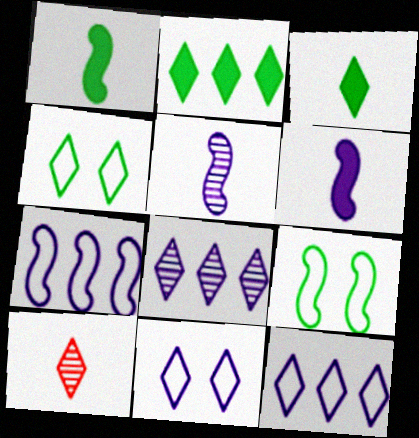[[2, 10, 11]]